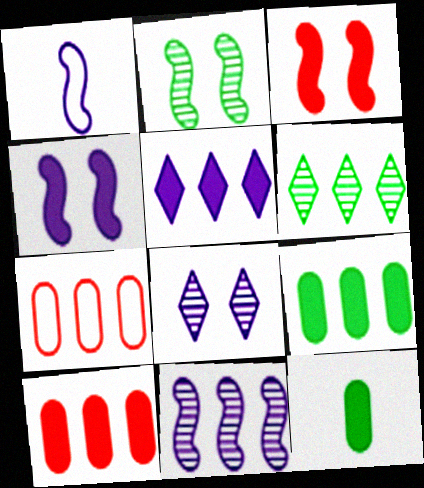[[1, 4, 11], 
[3, 5, 12]]